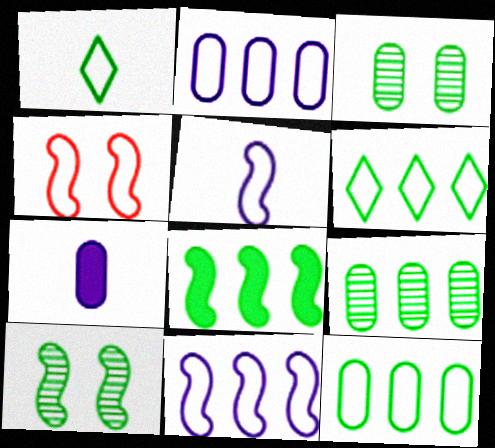[[1, 2, 4], 
[1, 3, 8], 
[6, 8, 9]]